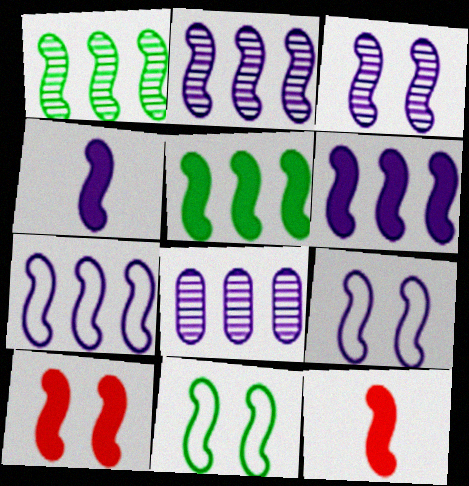[[1, 9, 12], 
[2, 4, 9], 
[2, 6, 7], 
[2, 11, 12], 
[3, 4, 7], 
[3, 10, 11], 
[4, 5, 10]]